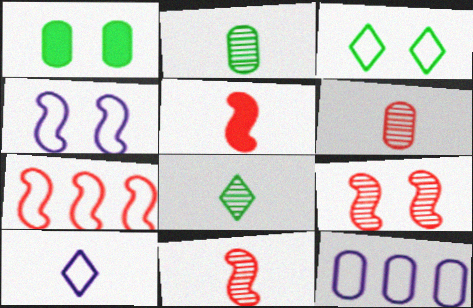[[1, 6, 12], 
[2, 5, 10], 
[4, 10, 12], 
[5, 7, 9]]